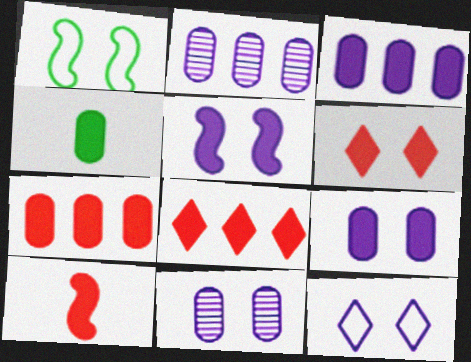[[1, 6, 11], 
[4, 5, 8], 
[4, 7, 9], 
[5, 11, 12], 
[6, 7, 10]]